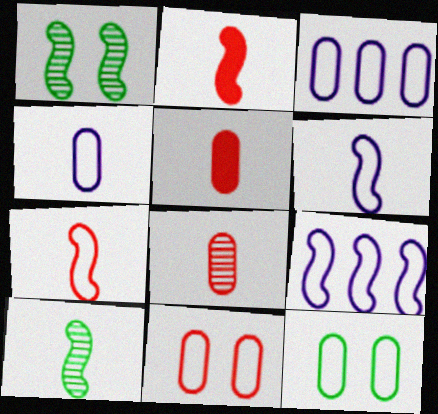[[1, 2, 9], 
[2, 6, 10]]